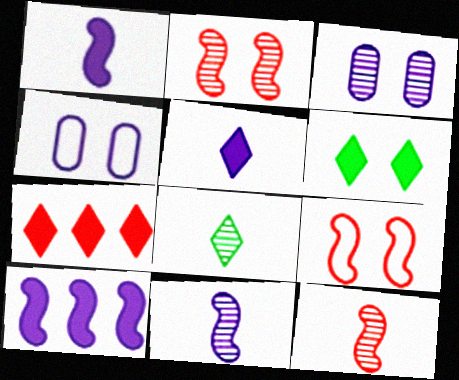[[2, 4, 6], 
[3, 6, 9], 
[5, 6, 7]]